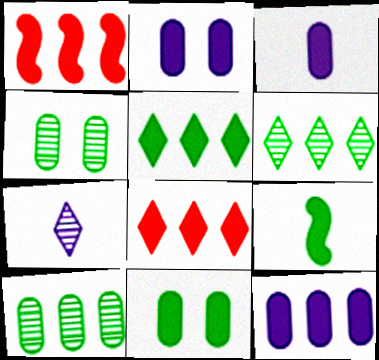[[1, 5, 12], 
[2, 3, 12], 
[2, 8, 9], 
[5, 9, 11]]